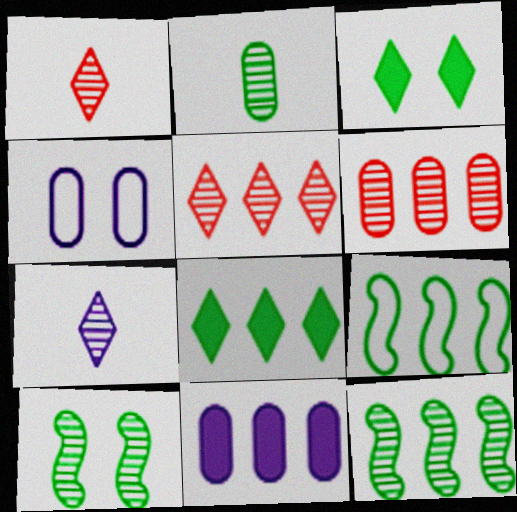[[2, 3, 9], 
[5, 9, 11], 
[6, 7, 10]]